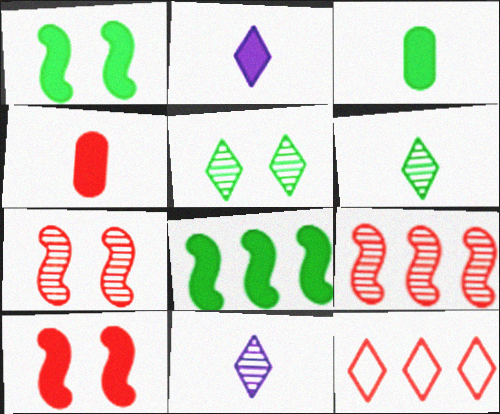[[2, 5, 12], 
[4, 7, 12]]